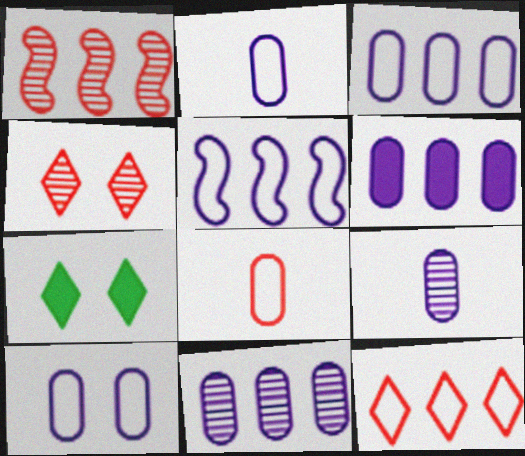[[1, 2, 7], 
[2, 3, 10], 
[3, 6, 11], 
[6, 9, 10]]